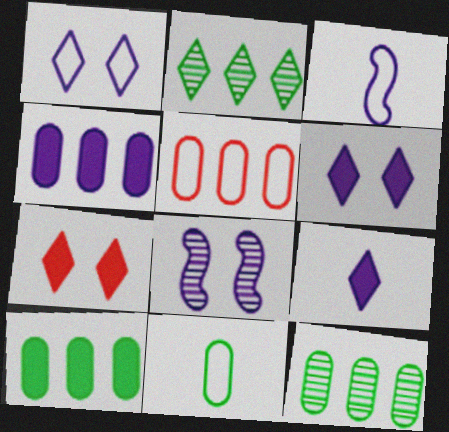[[3, 7, 12], 
[4, 5, 12]]